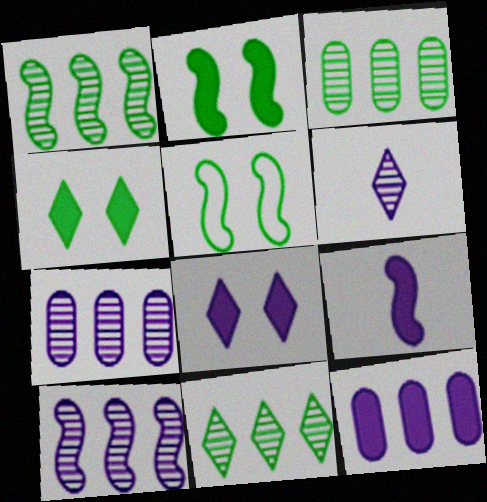[[1, 3, 11], 
[8, 9, 12]]